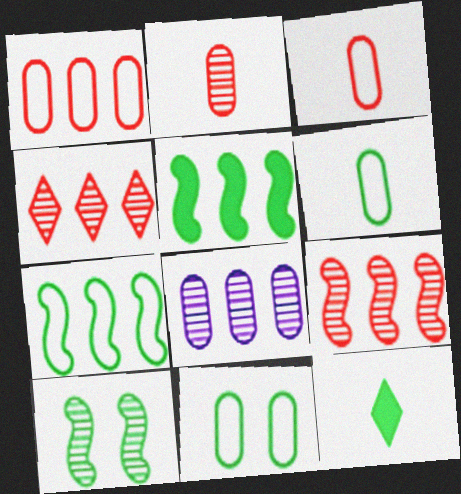[]